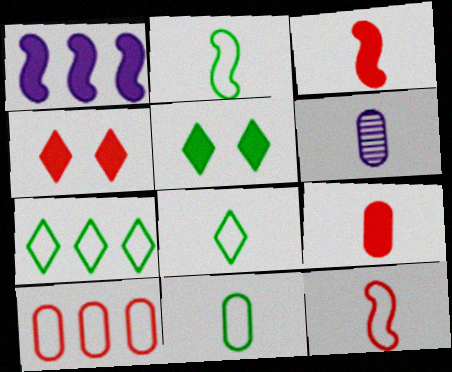[[1, 5, 9], 
[2, 8, 11], 
[3, 6, 8], 
[6, 9, 11]]